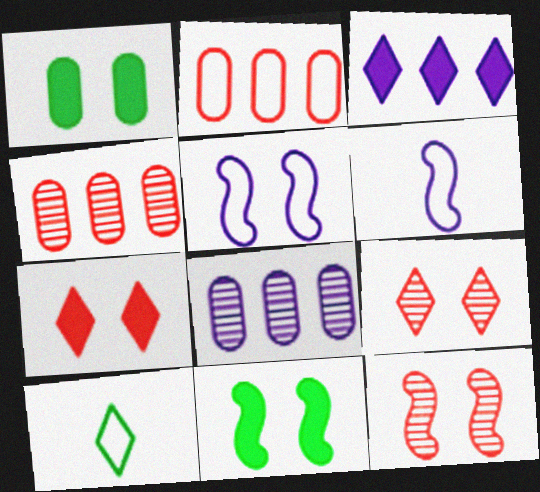[[1, 5, 9], 
[2, 5, 10], 
[3, 9, 10], 
[5, 11, 12]]